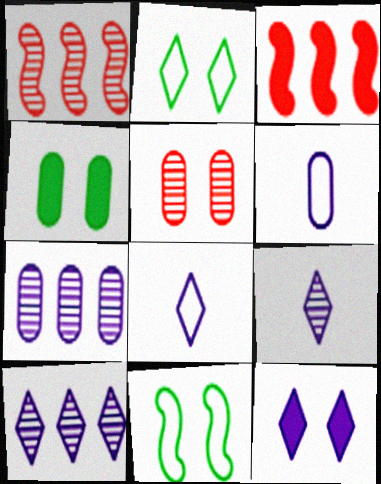[[1, 4, 8], 
[5, 11, 12], 
[8, 10, 12]]